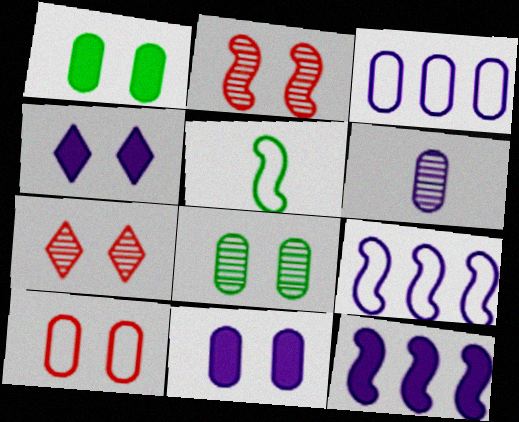[[2, 5, 12], 
[3, 6, 11], 
[4, 6, 9], 
[8, 10, 11]]